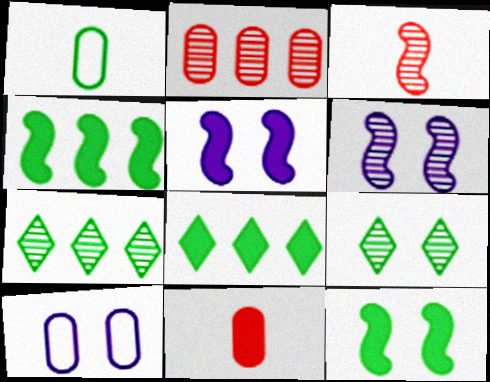[[1, 4, 9], 
[1, 7, 12], 
[3, 8, 10], 
[5, 8, 11]]